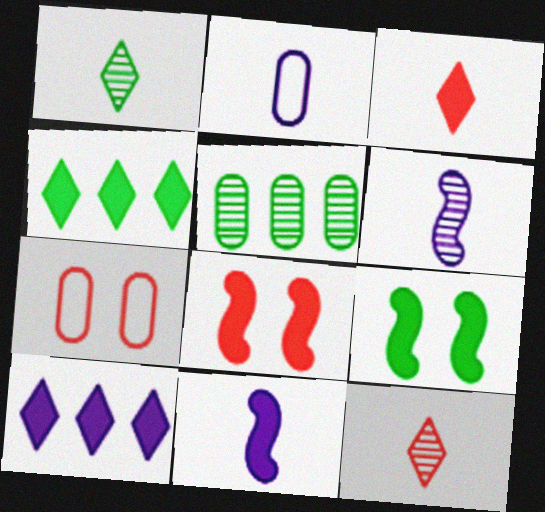[[4, 6, 7]]